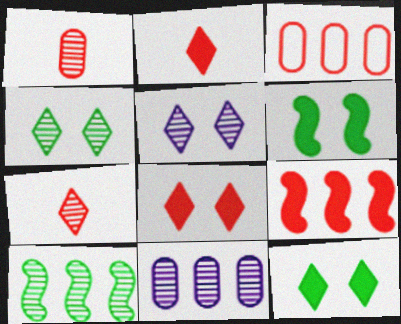[[1, 5, 10]]